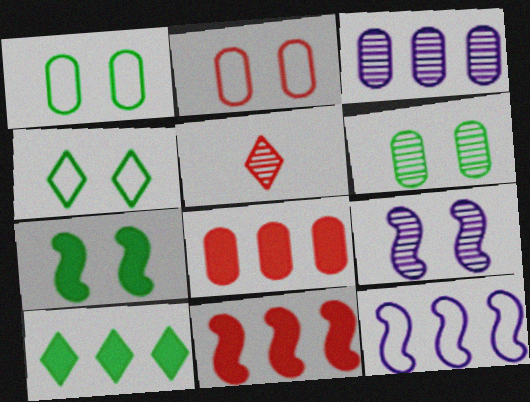[[2, 5, 11], 
[4, 6, 7]]